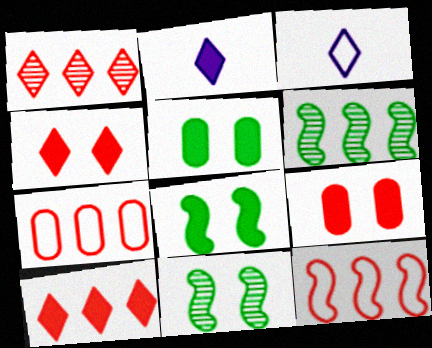[[2, 7, 11], 
[3, 6, 9]]